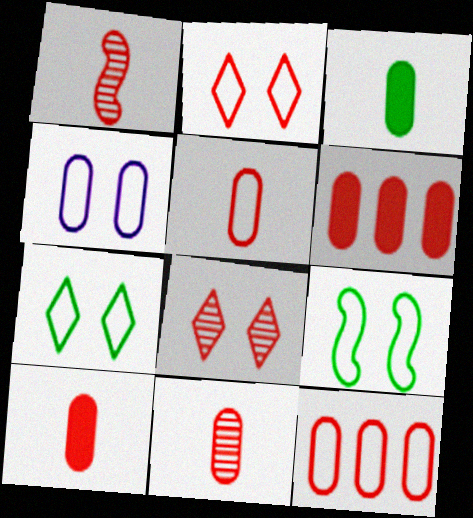[[1, 2, 6], 
[2, 4, 9], 
[5, 10, 11]]